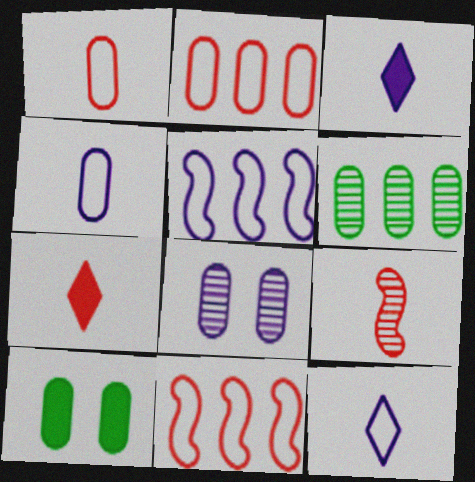[[1, 7, 9], 
[3, 5, 8]]